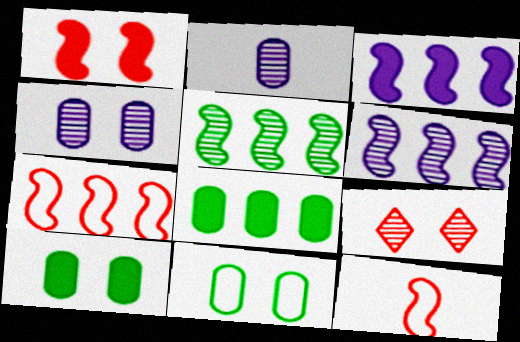[[2, 5, 9], 
[3, 5, 7]]